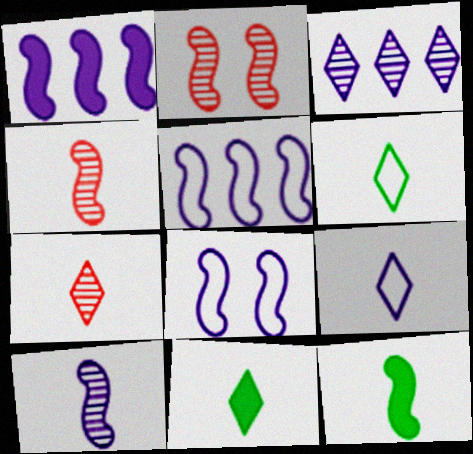[[1, 8, 10], 
[2, 5, 12], 
[7, 9, 11]]